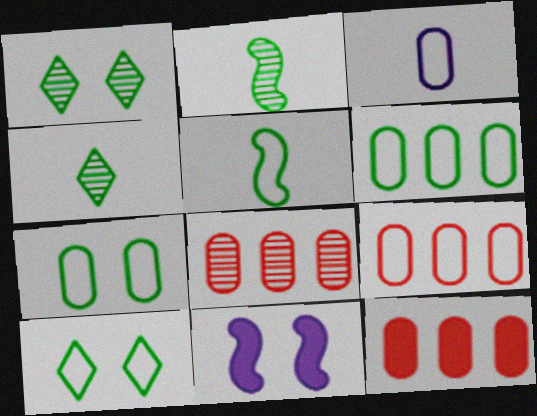[[3, 7, 9], 
[4, 9, 11], 
[5, 6, 10], 
[8, 9, 12]]